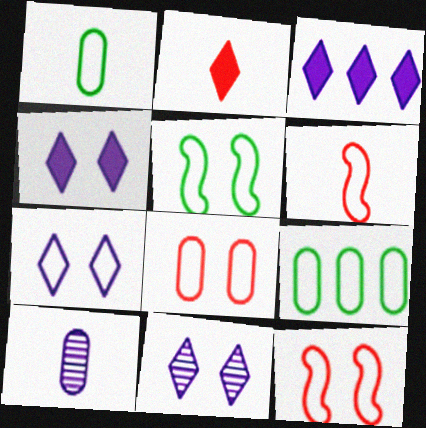[[4, 7, 11], 
[5, 7, 8], 
[6, 7, 9]]